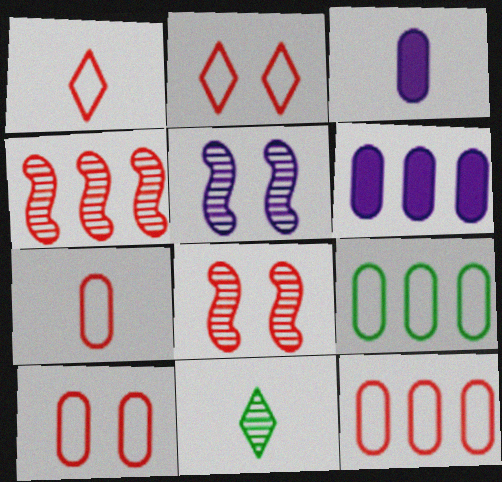[[7, 10, 12]]